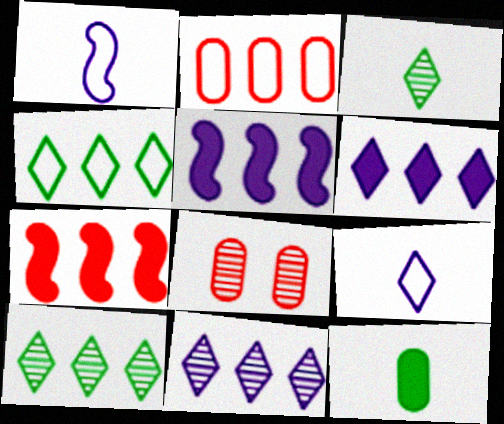[[2, 5, 10]]